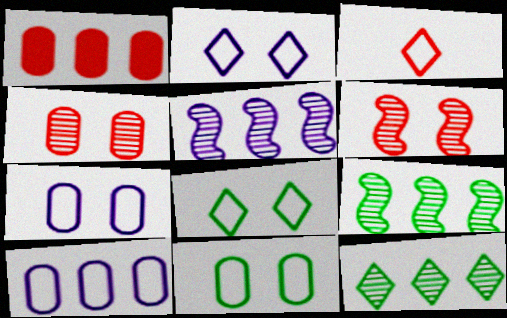[[1, 3, 6]]